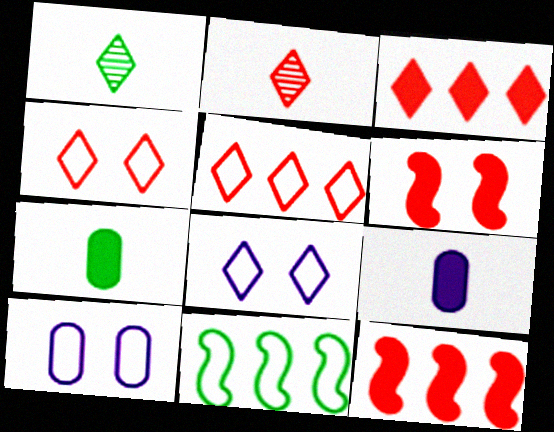[[1, 3, 8], 
[1, 10, 12], 
[2, 3, 4]]